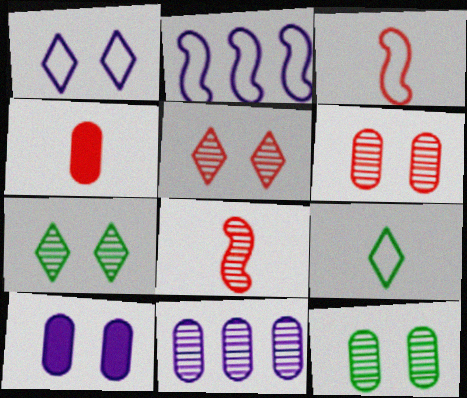[[2, 4, 7], 
[7, 8, 11]]